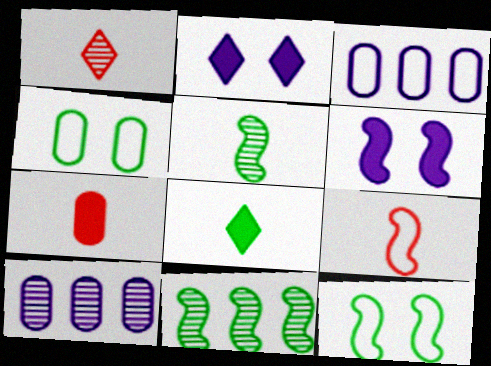[[1, 7, 9], 
[4, 7, 10], 
[4, 8, 11], 
[6, 9, 11]]